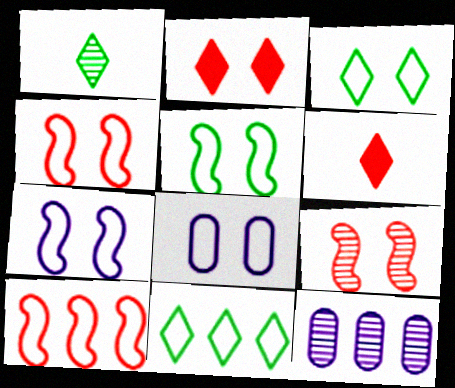[[1, 9, 12], 
[3, 4, 8], 
[4, 5, 7], 
[5, 6, 12]]